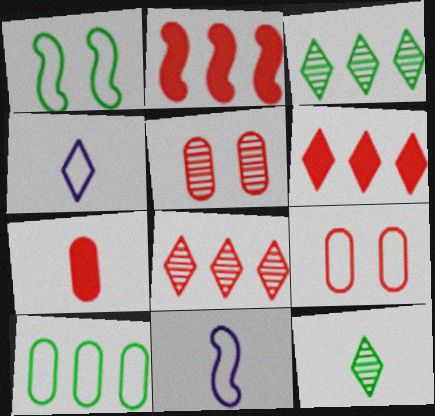[[7, 11, 12]]